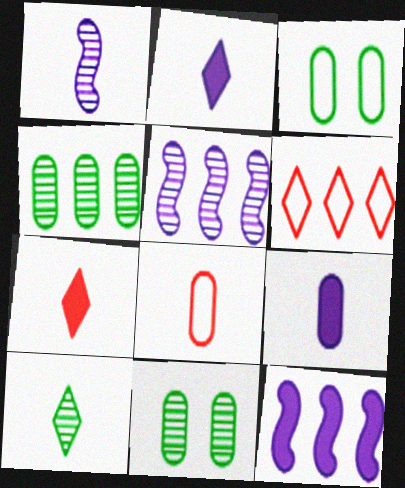[[3, 5, 7], 
[4, 6, 12]]